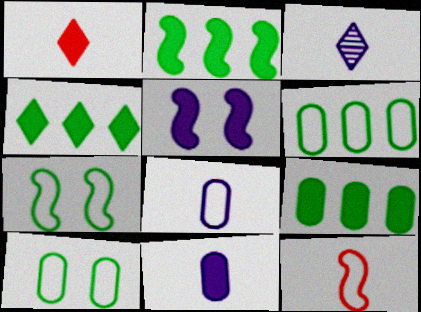[[1, 5, 9], 
[2, 4, 9]]